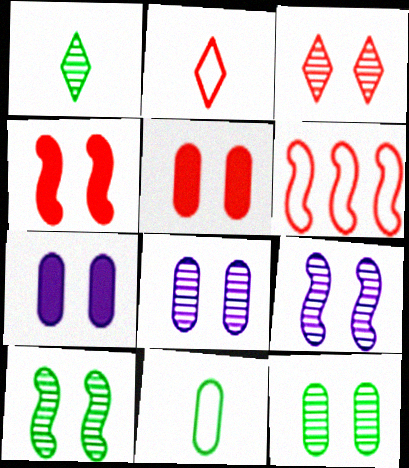[[1, 6, 7], 
[3, 8, 10], 
[3, 9, 12]]